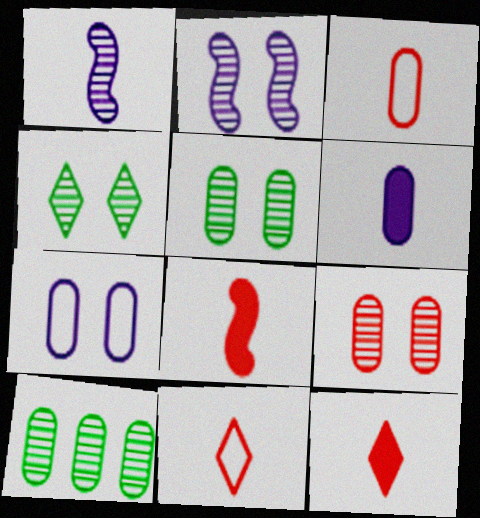[[2, 4, 9]]